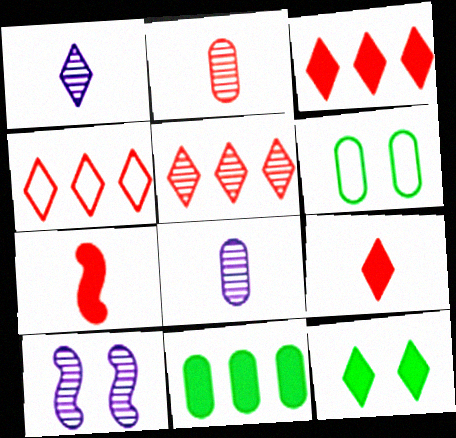[[1, 4, 12], 
[3, 4, 5]]